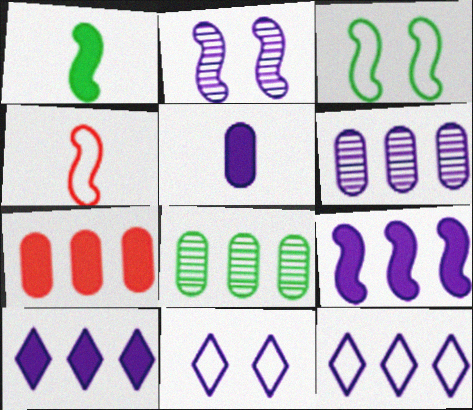[[2, 5, 12], 
[6, 9, 12]]